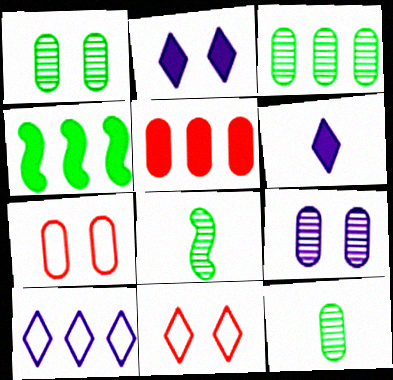[[1, 3, 12]]